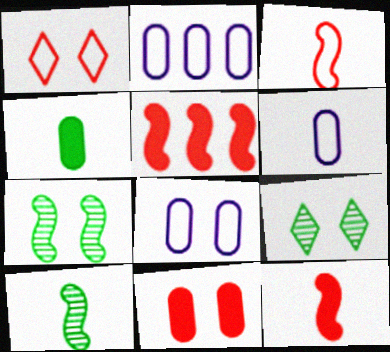[[2, 6, 8], 
[2, 9, 12], 
[5, 6, 9]]